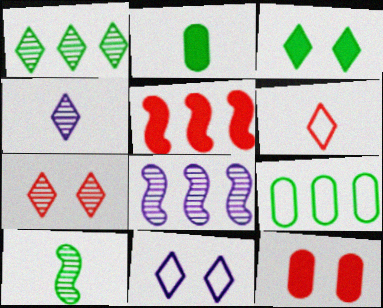[[1, 4, 7], 
[3, 7, 11], 
[3, 9, 10]]